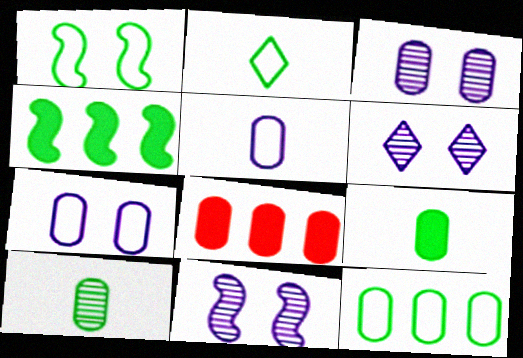[[1, 2, 12], 
[2, 8, 11], 
[3, 6, 11], 
[7, 8, 10]]